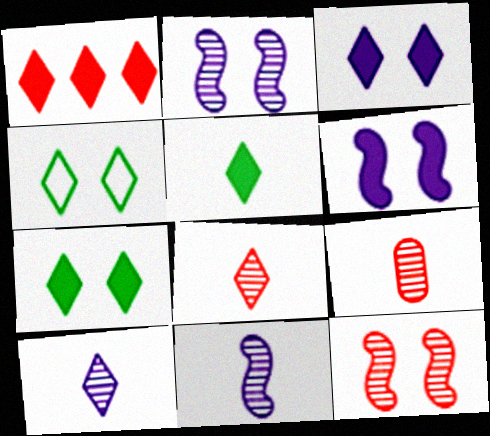[[1, 3, 5], 
[1, 4, 10]]